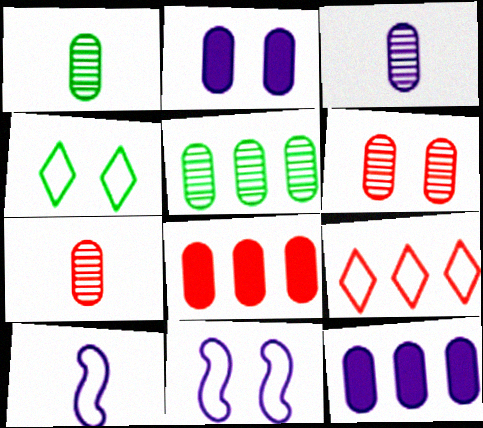[[1, 3, 7], 
[3, 5, 6]]